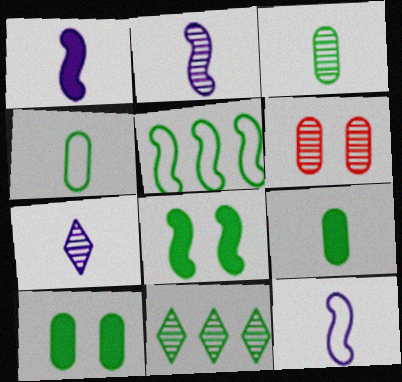[[1, 2, 12], 
[2, 6, 11], 
[3, 4, 9], 
[4, 8, 11]]